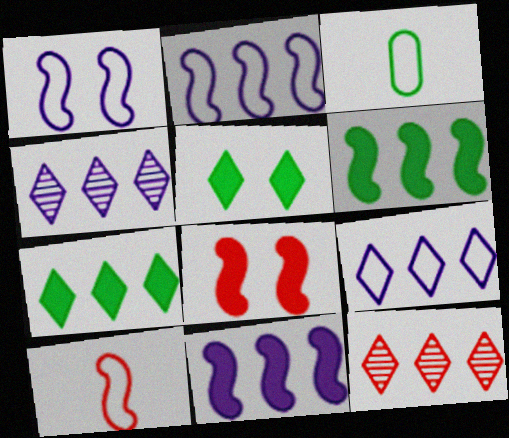[[3, 4, 8], 
[7, 9, 12]]